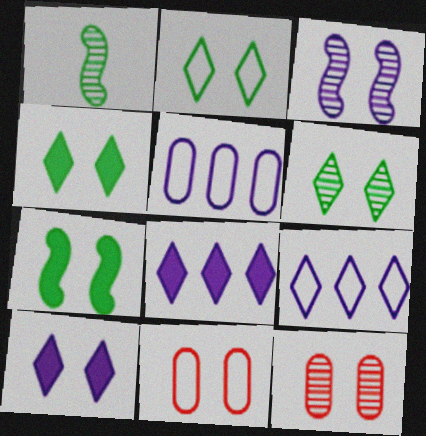[[1, 8, 11], 
[2, 4, 6], 
[3, 4, 11], 
[3, 6, 12]]